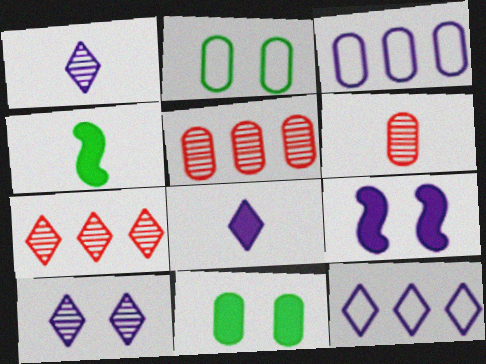[[1, 3, 9], 
[3, 6, 11], 
[8, 10, 12]]